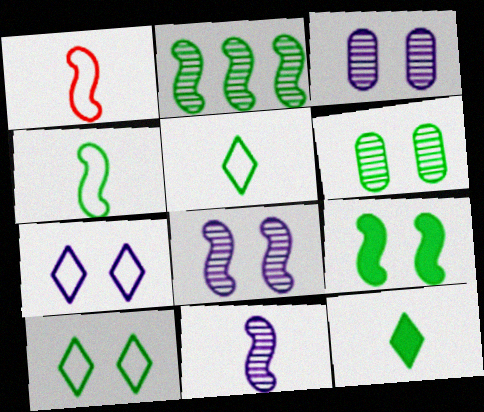[[2, 4, 9], 
[6, 9, 10]]